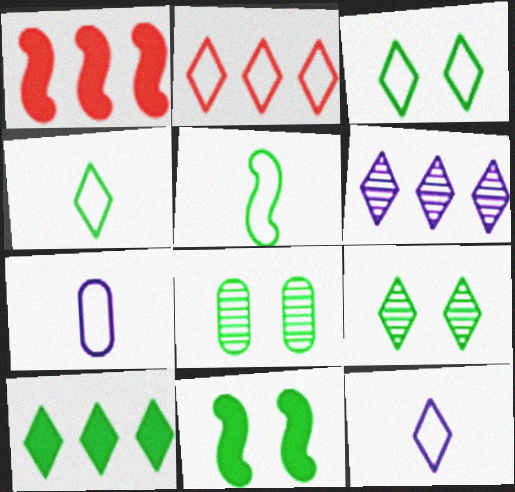[[1, 7, 9], 
[1, 8, 12], 
[2, 3, 12], 
[2, 6, 10], 
[3, 8, 11], 
[4, 9, 10], 
[5, 8, 10]]